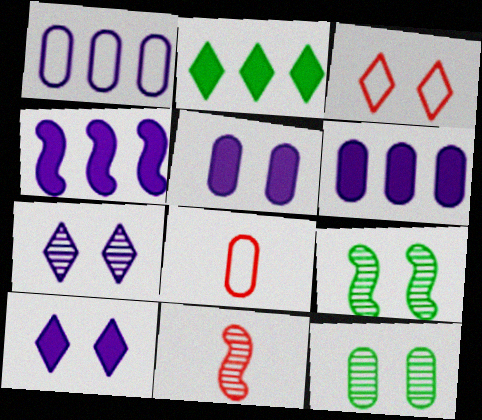[[3, 5, 9], 
[6, 8, 12]]